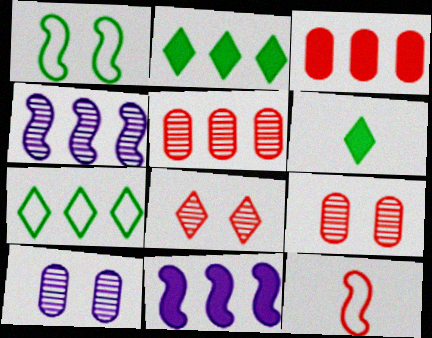[[2, 3, 11], 
[2, 10, 12], 
[3, 4, 7], 
[3, 8, 12], 
[5, 7, 11]]